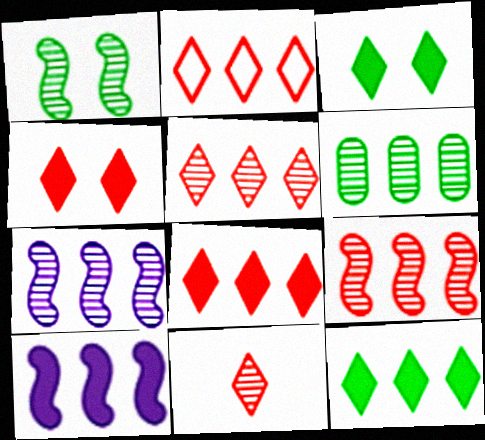[[2, 4, 11], 
[2, 5, 8], 
[2, 6, 10], 
[5, 6, 7]]